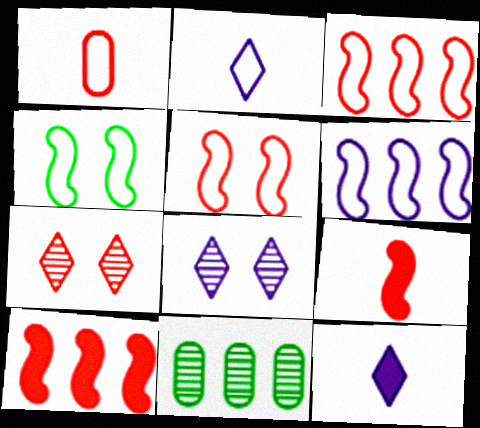[[1, 7, 10], 
[5, 11, 12]]